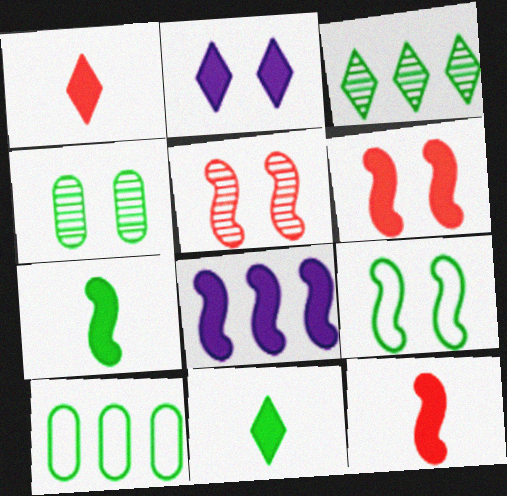[[6, 7, 8]]